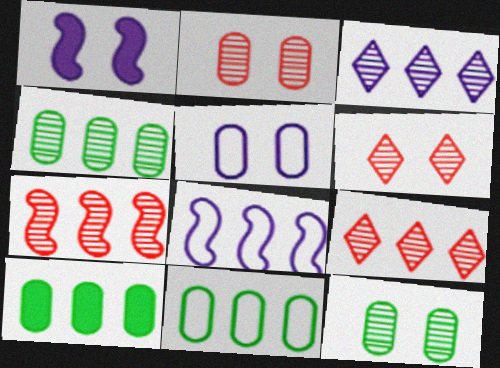[[3, 4, 7], 
[4, 10, 11], 
[8, 9, 10]]